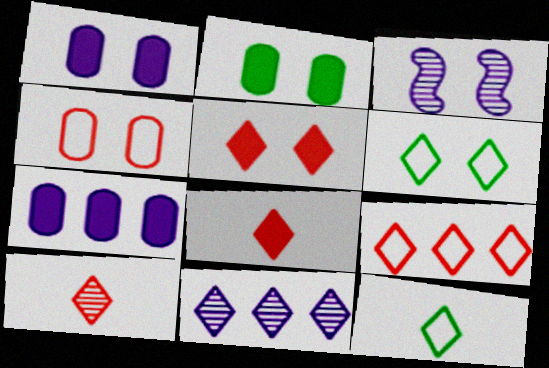[[5, 9, 10], 
[5, 11, 12], 
[6, 8, 11]]